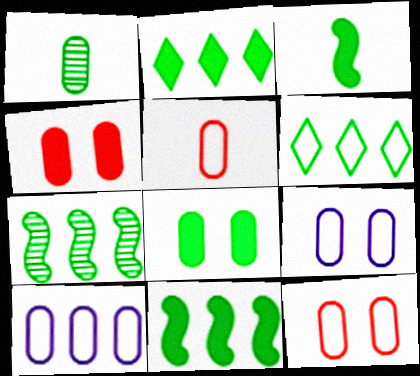[[1, 4, 10], 
[2, 3, 8]]